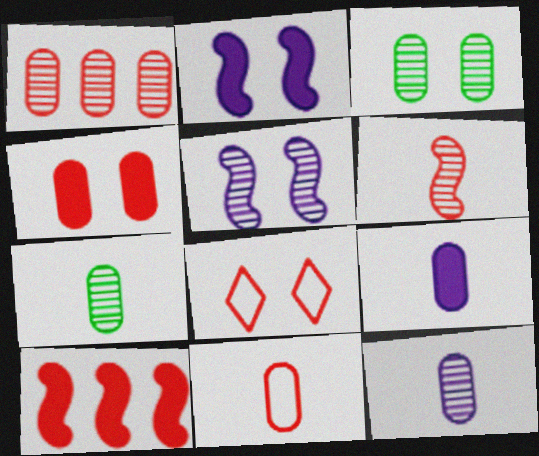[[1, 3, 12], 
[1, 4, 11], 
[2, 3, 8], 
[7, 9, 11]]